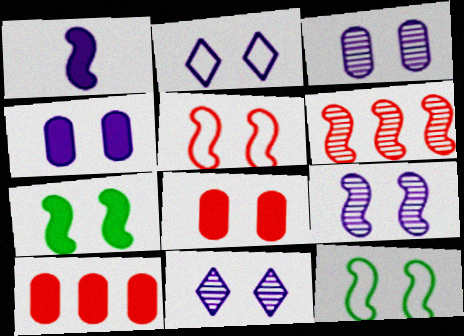[[1, 6, 12], 
[2, 4, 9], 
[3, 9, 11], 
[5, 7, 9], 
[8, 11, 12]]